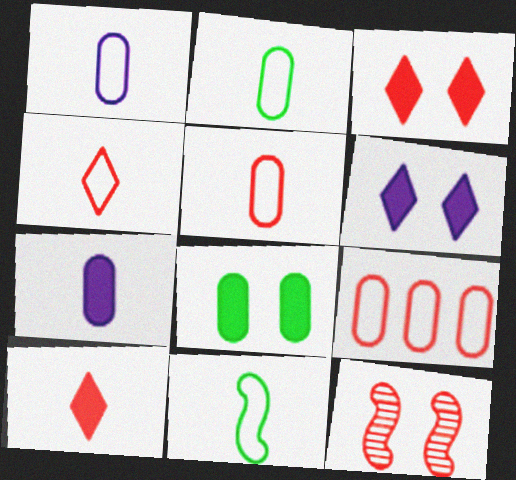[[1, 2, 5], 
[1, 4, 11], 
[9, 10, 12]]